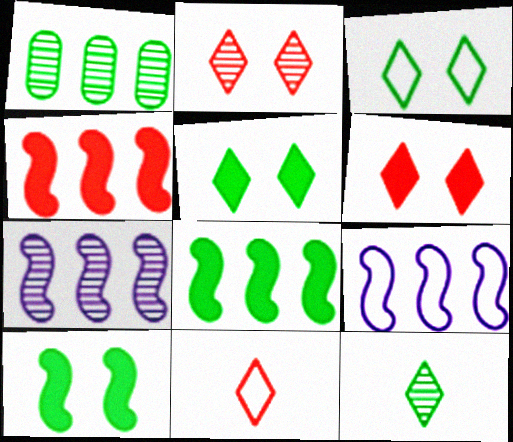[]